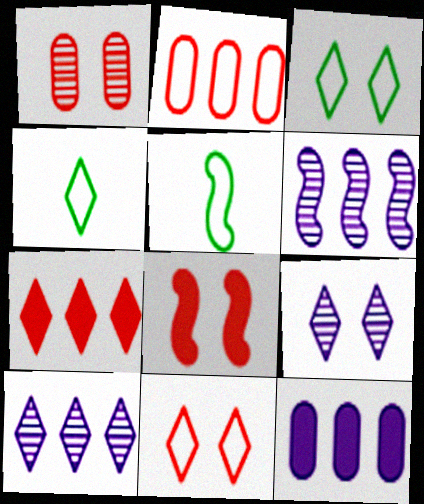[[1, 8, 11], 
[4, 7, 9], 
[5, 6, 8]]